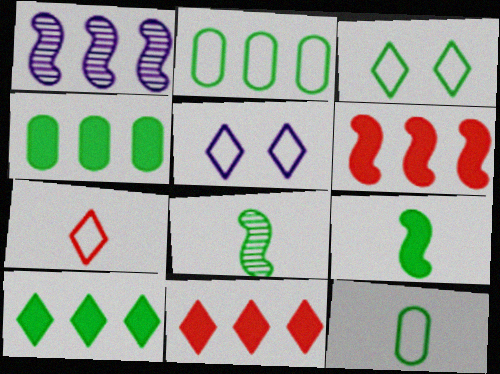[[1, 2, 11], 
[3, 4, 8]]